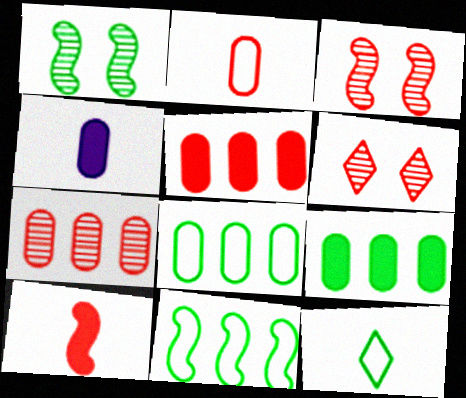[[1, 9, 12], 
[4, 6, 11]]